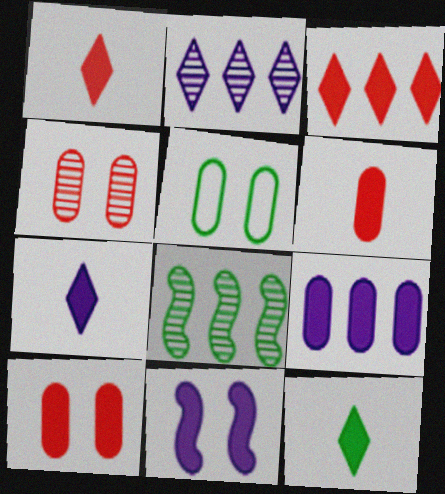[[1, 7, 12], 
[5, 8, 12], 
[7, 9, 11]]